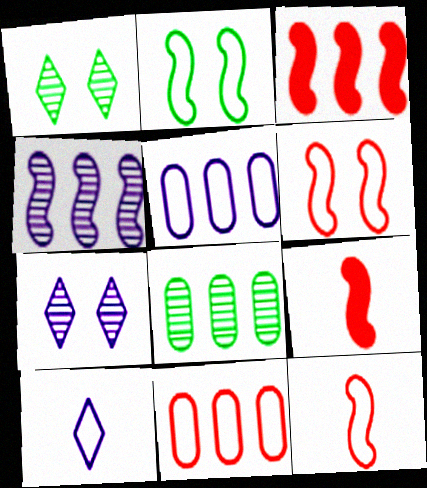[[1, 5, 9], 
[2, 4, 9], 
[2, 10, 11]]